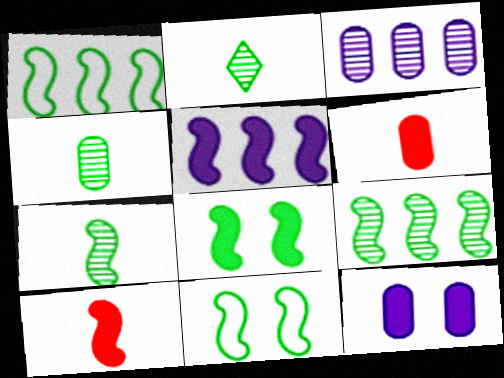[[1, 7, 8], 
[2, 4, 7], 
[5, 8, 10]]